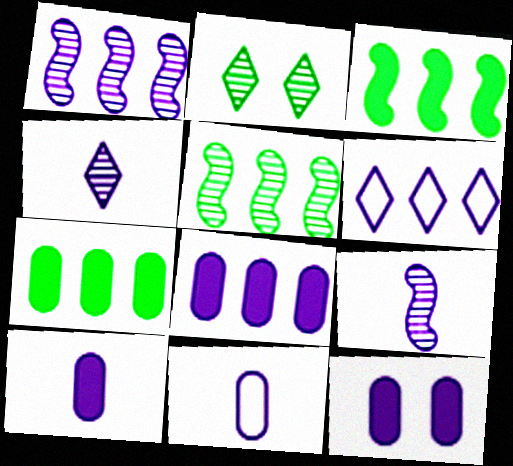[[1, 6, 8], 
[6, 9, 12], 
[8, 10, 12]]